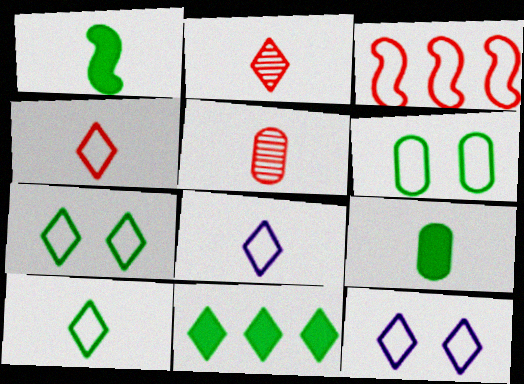[[1, 5, 8], 
[2, 11, 12], 
[3, 6, 8], 
[4, 8, 10]]